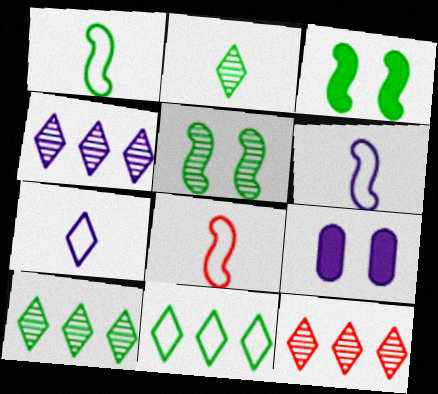[[1, 6, 8], 
[1, 9, 12], 
[4, 6, 9], 
[4, 10, 12], 
[8, 9, 10]]